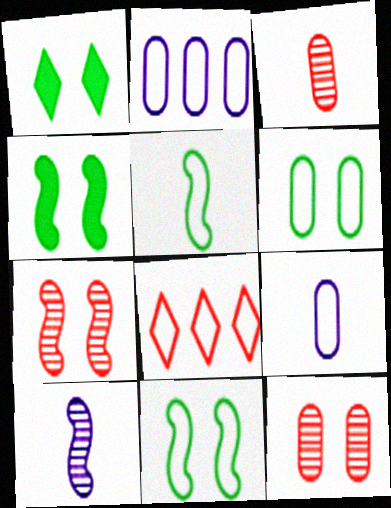[[8, 9, 11]]